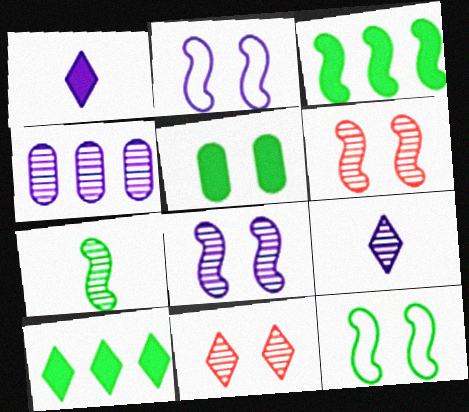[[1, 2, 4], 
[2, 5, 11], 
[3, 7, 12], 
[4, 7, 11], 
[4, 8, 9]]